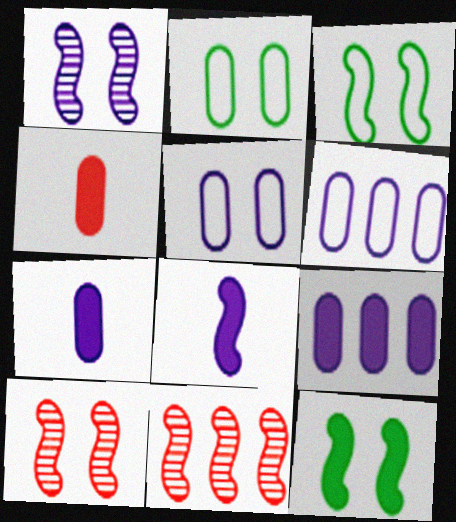[[3, 8, 11]]